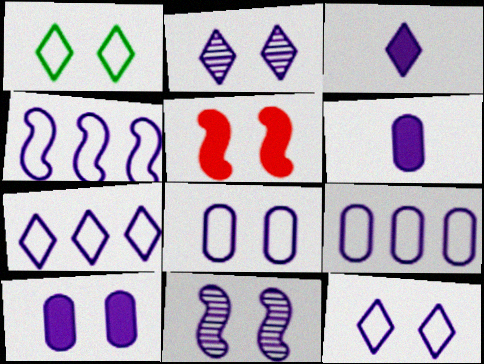[[2, 3, 7], 
[2, 4, 6], 
[3, 9, 11], 
[4, 7, 9], 
[6, 7, 11], 
[10, 11, 12]]